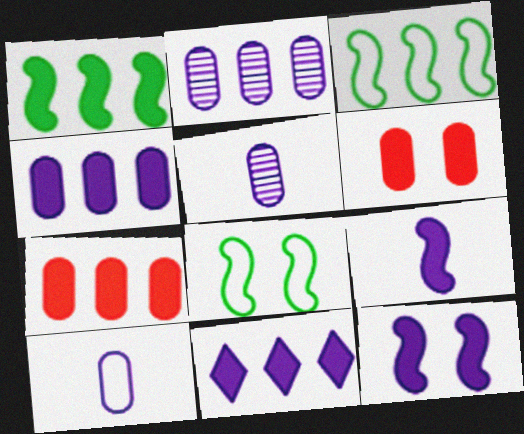[[1, 7, 11]]